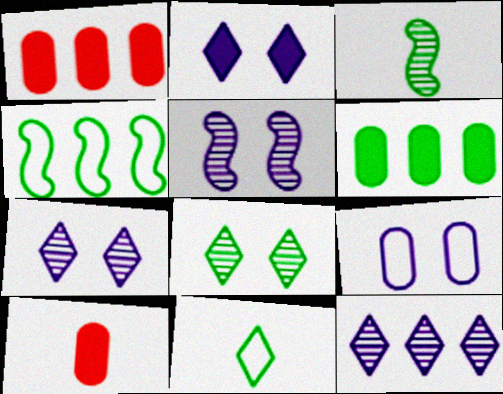[[1, 4, 12], 
[1, 5, 11], 
[2, 5, 9], 
[4, 7, 10]]